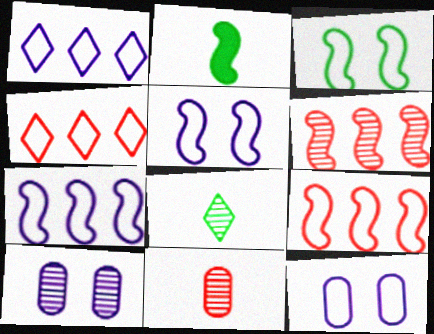[[2, 4, 10], 
[2, 5, 6], 
[6, 8, 10]]